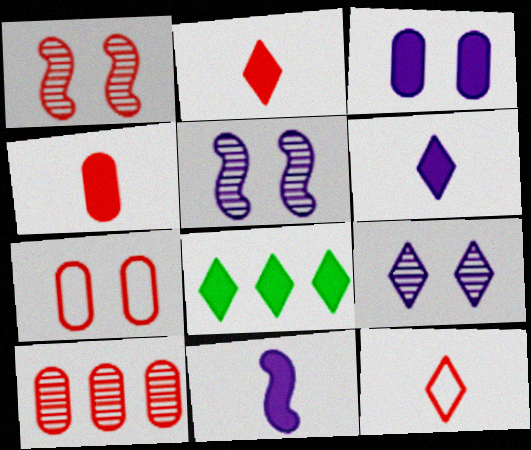[[4, 7, 10], 
[8, 9, 12]]